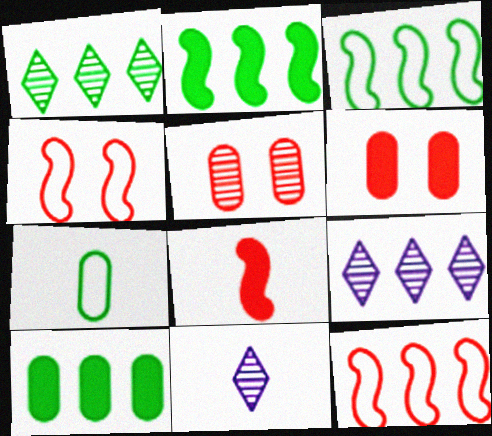[[1, 3, 10], 
[3, 6, 11], 
[4, 10, 11], 
[7, 8, 11], 
[9, 10, 12]]